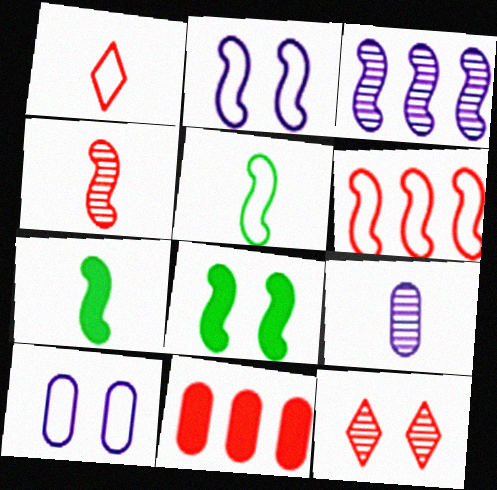[[1, 7, 9], 
[2, 5, 6], 
[8, 10, 12]]